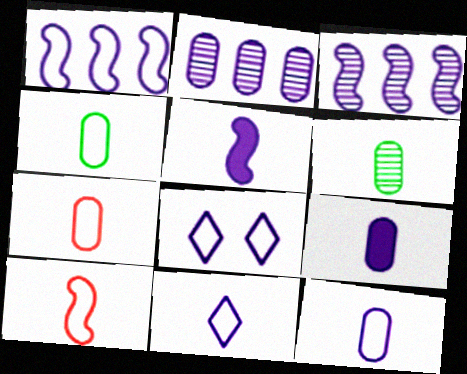[[1, 8, 12], 
[2, 5, 8], 
[3, 8, 9], 
[4, 7, 12], 
[4, 10, 11], 
[6, 7, 9]]